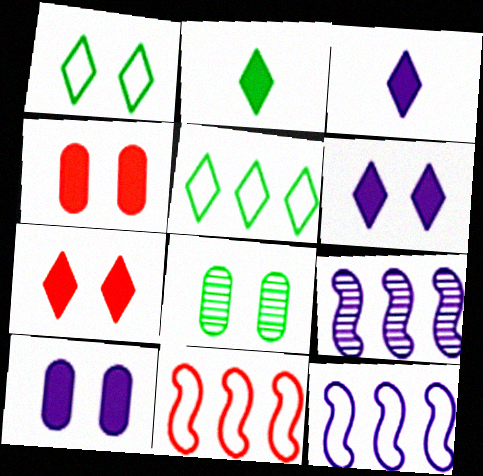[[3, 8, 11]]